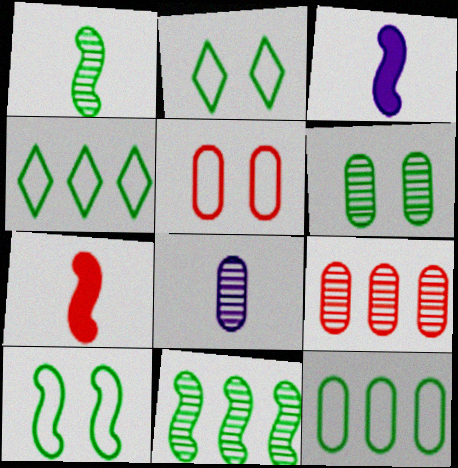[[2, 3, 9], 
[6, 8, 9]]